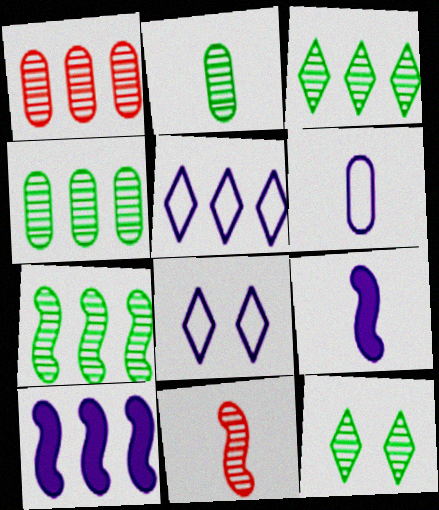[[2, 7, 12], 
[3, 4, 7]]